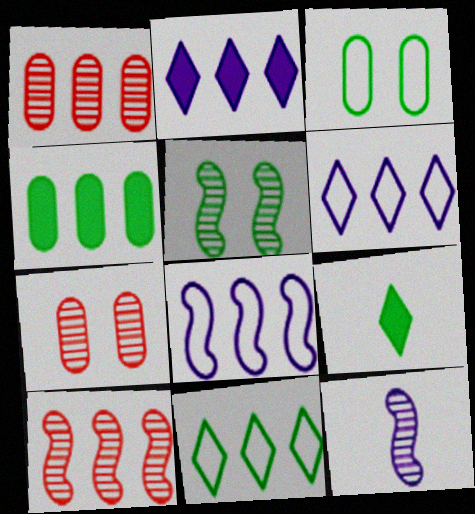[[4, 6, 10], 
[5, 10, 12], 
[7, 8, 9]]